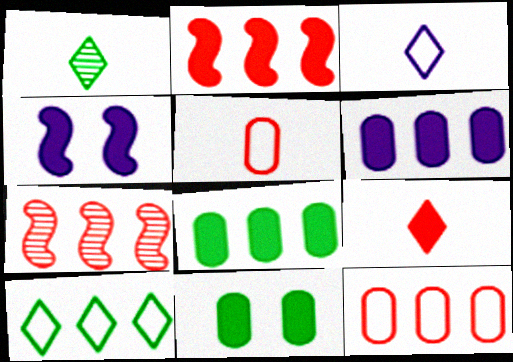[[1, 3, 9], 
[1, 4, 12], 
[3, 7, 11], 
[4, 8, 9], 
[6, 7, 10]]